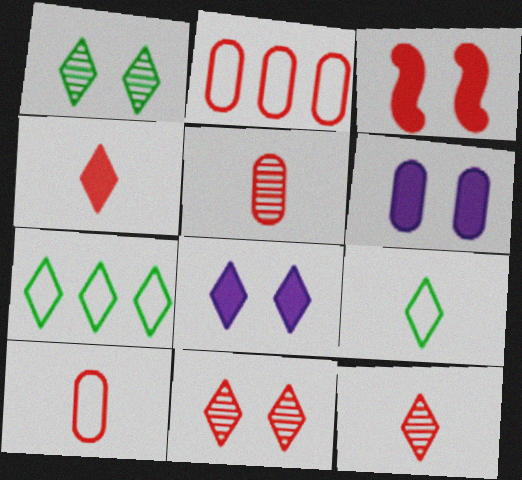[[2, 3, 12], 
[7, 8, 12]]